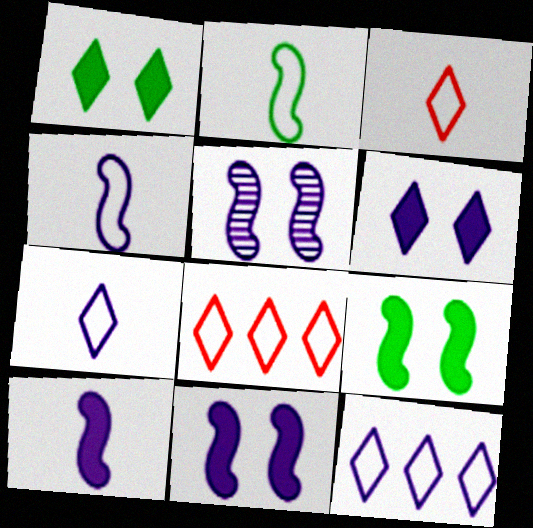[]